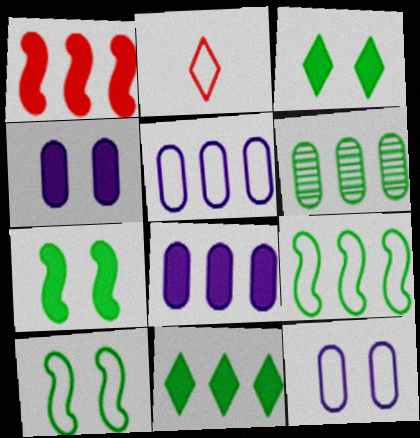[[1, 8, 11], 
[2, 5, 10], 
[2, 9, 12], 
[6, 9, 11]]